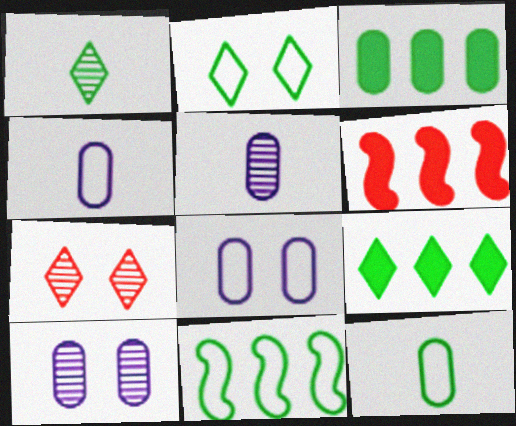[[1, 2, 9], 
[1, 6, 8], 
[2, 5, 6], 
[2, 11, 12]]